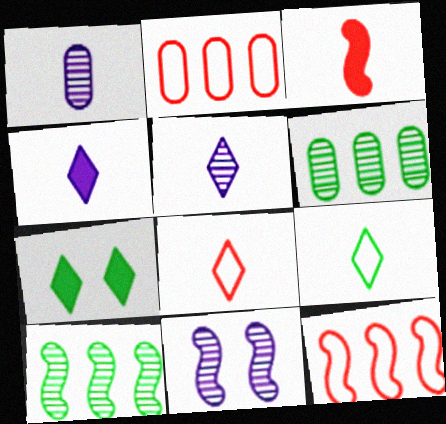[[1, 3, 9], 
[1, 7, 12]]